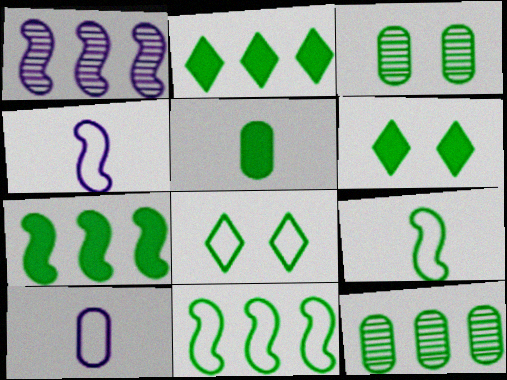[[2, 3, 9], 
[2, 11, 12], 
[5, 6, 7], 
[6, 9, 12]]